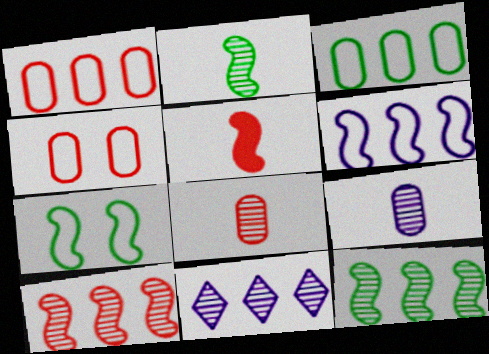[]